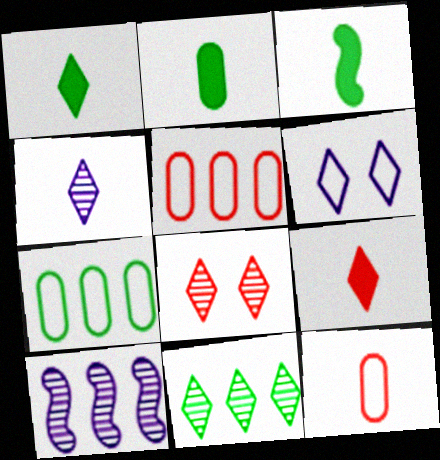[[1, 2, 3], 
[3, 4, 12], 
[4, 8, 11], 
[6, 9, 11]]